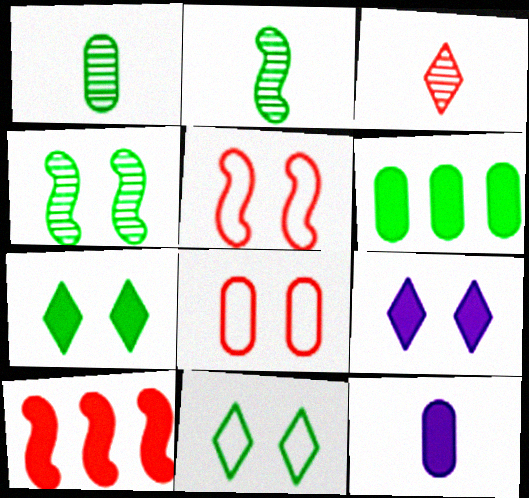[[2, 6, 11], 
[3, 8, 10], 
[4, 8, 9], 
[7, 10, 12]]